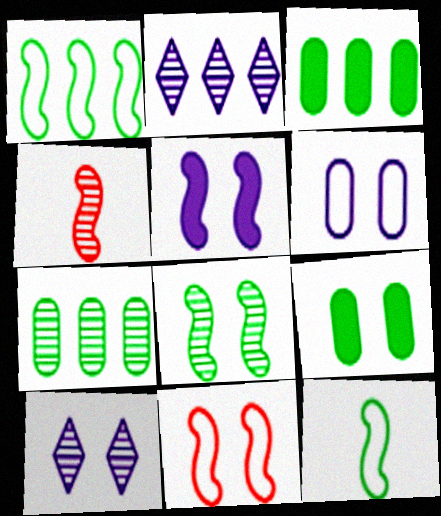[[1, 4, 5], 
[4, 7, 10], 
[5, 6, 10], 
[5, 8, 11], 
[9, 10, 11]]